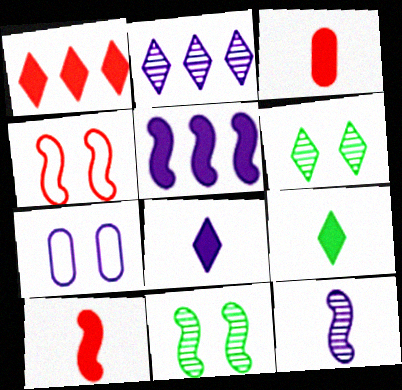[]